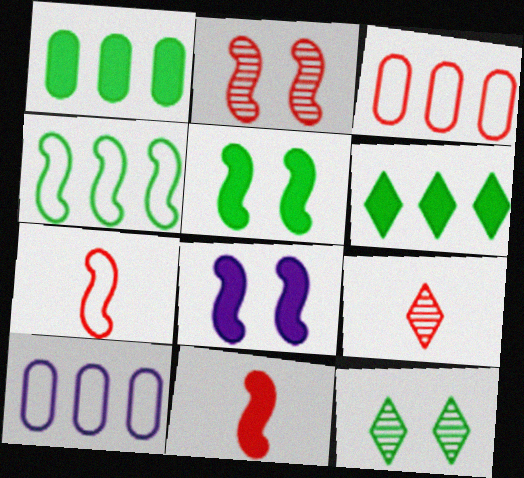[[5, 9, 10], 
[10, 11, 12]]